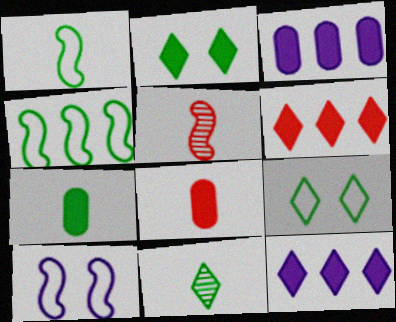[[1, 7, 11], 
[3, 5, 9]]